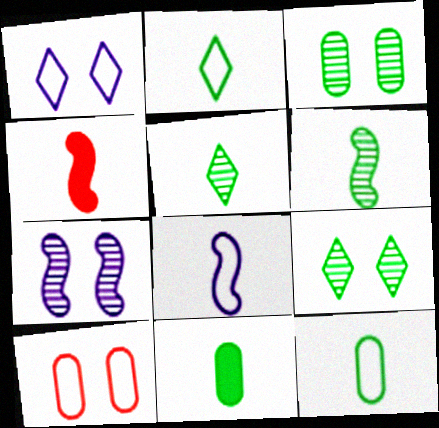[[2, 6, 11], 
[4, 6, 8]]